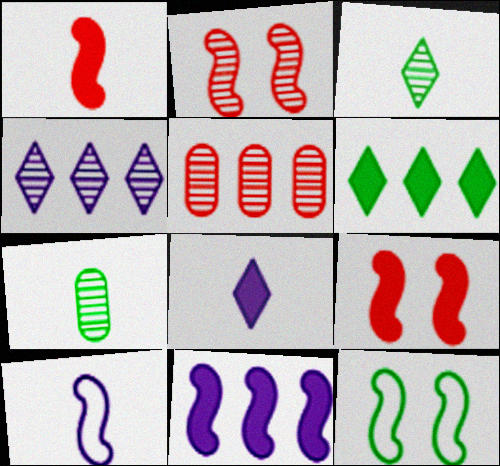[[2, 4, 7], 
[5, 8, 12], 
[6, 7, 12]]